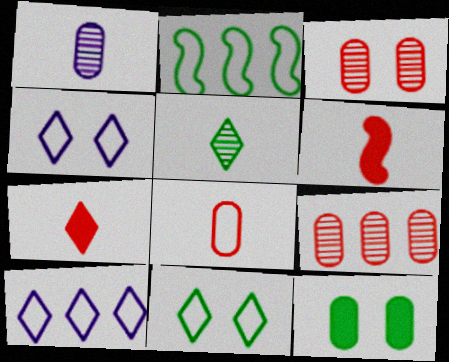[[2, 4, 8], 
[2, 5, 12]]